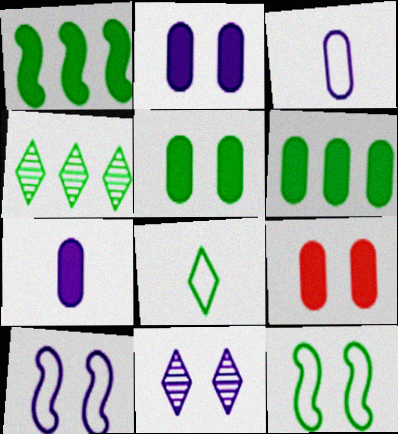[[2, 5, 9], 
[2, 10, 11], 
[6, 7, 9], 
[9, 11, 12]]